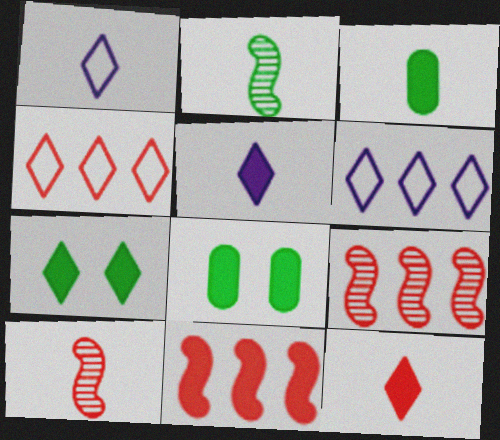[[1, 3, 10], 
[1, 8, 9], 
[5, 8, 11], 
[6, 8, 10]]